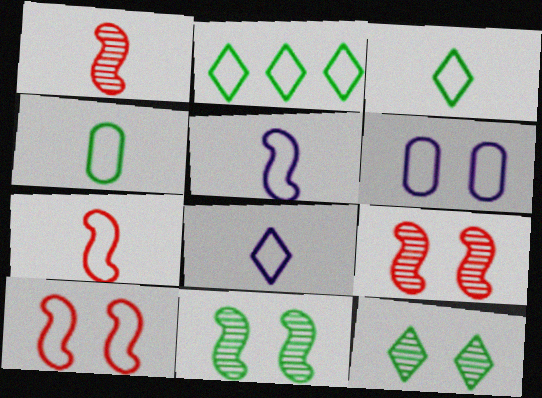[[2, 6, 7], 
[4, 7, 8]]